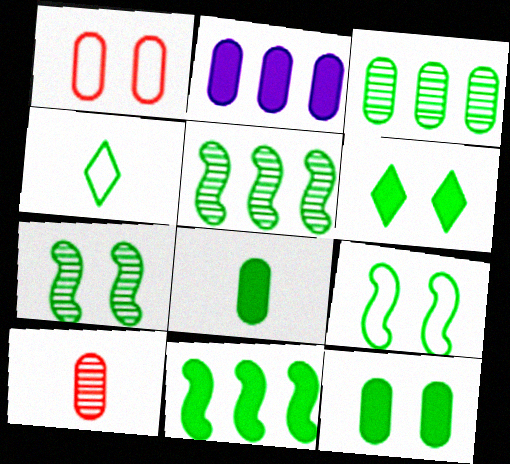[[4, 5, 12], 
[6, 8, 11]]